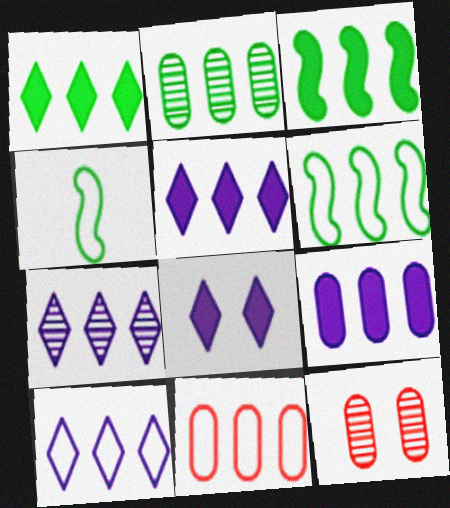[[1, 2, 6], 
[2, 9, 11], 
[3, 7, 11], 
[4, 5, 12], 
[5, 7, 10], 
[6, 10, 11]]